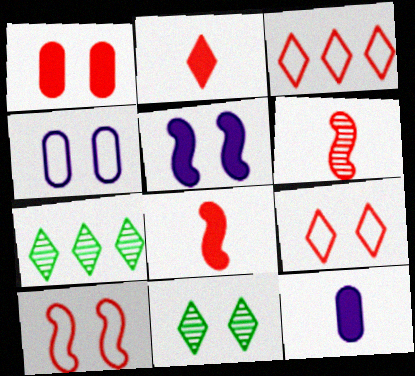[[1, 3, 6], 
[4, 7, 8], 
[7, 10, 12]]